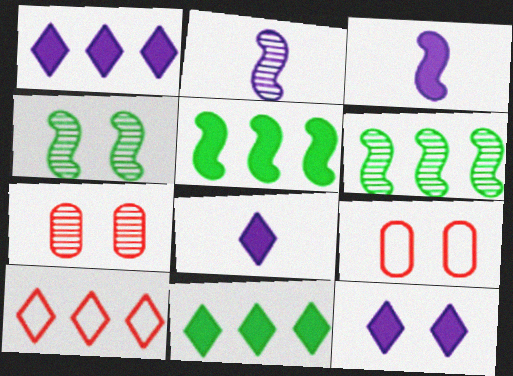[[1, 8, 12], 
[2, 9, 11], 
[4, 9, 12], 
[6, 8, 9]]